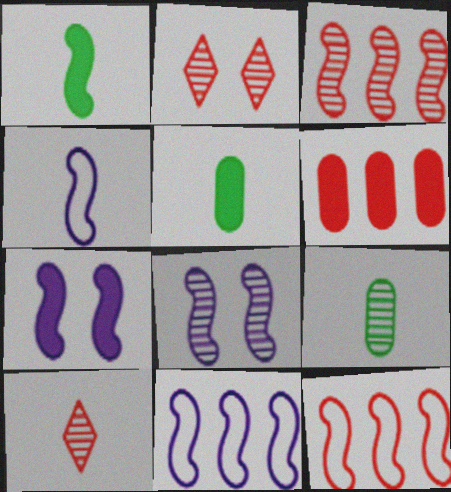[[1, 8, 12], 
[2, 5, 11], 
[4, 5, 10]]